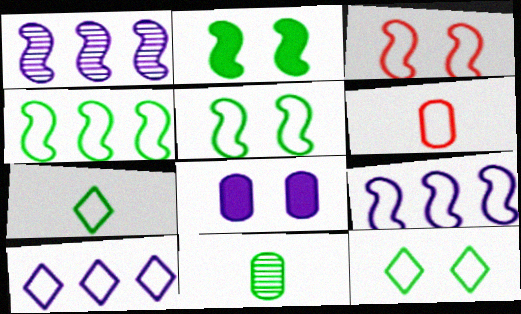[[5, 6, 10], 
[6, 9, 12]]